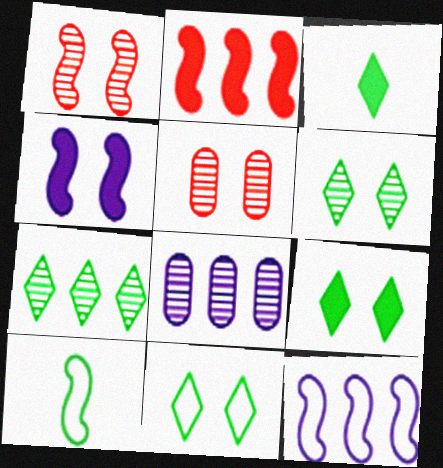[[3, 5, 12], 
[3, 7, 11], 
[4, 5, 11], 
[6, 9, 11]]